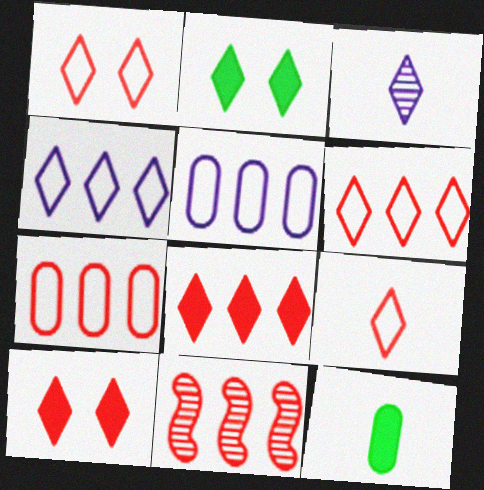[[1, 6, 9], 
[2, 3, 6], 
[7, 8, 11]]